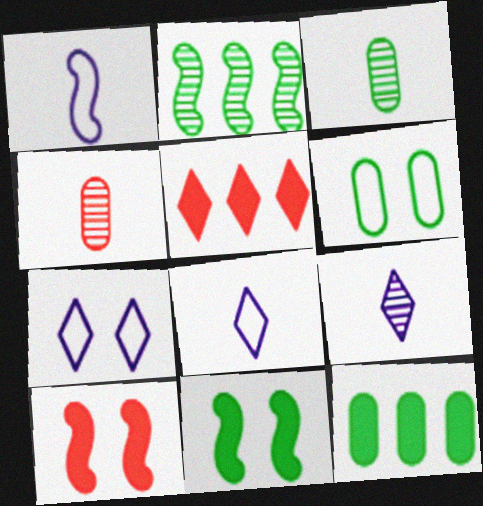[[1, 2, 10], 
[3, 6, 12]]